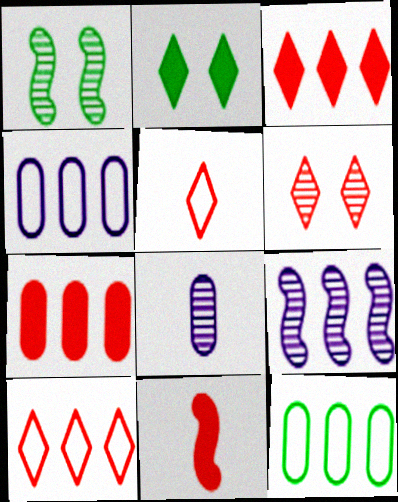[[3, 5, 6], 
[3, 9, 12]]